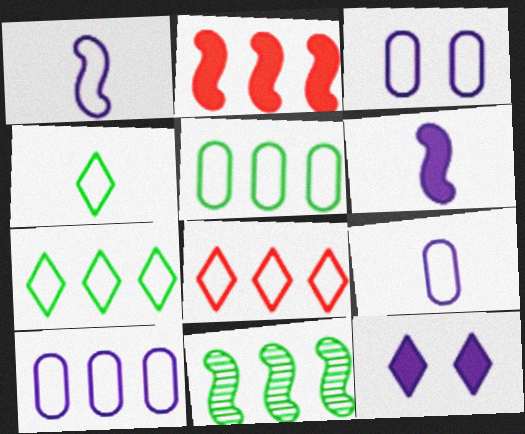[[3, 9, 10]]